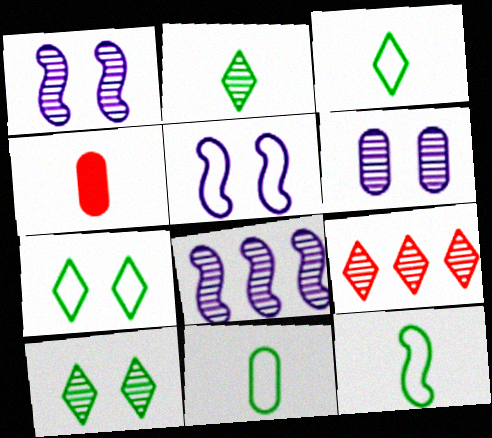[[3, 11, 12], 
[4, 7, 8]]